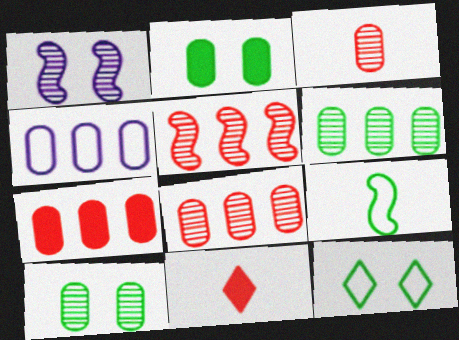[[2, 3, 4], 
[4, 6, 7]]